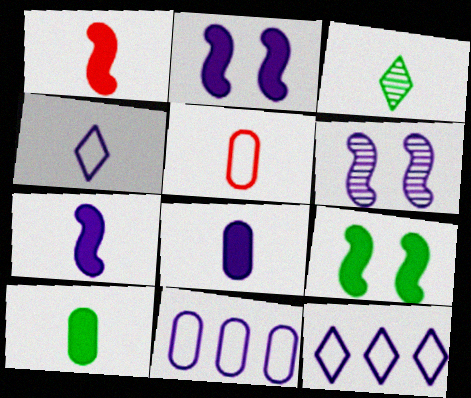[[3, 5, 7], 
[6, 8, 12]]